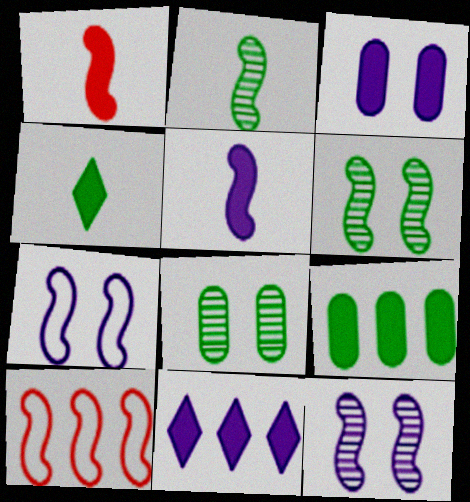[[3, 5, 11], 
[5, 6, 10]]